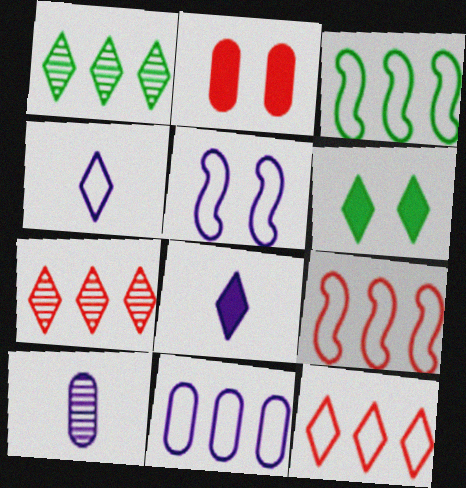[[3, 11, 12], 
[4, 5, 11], 
[4, 6, 7], 
[6, 9, 10]]